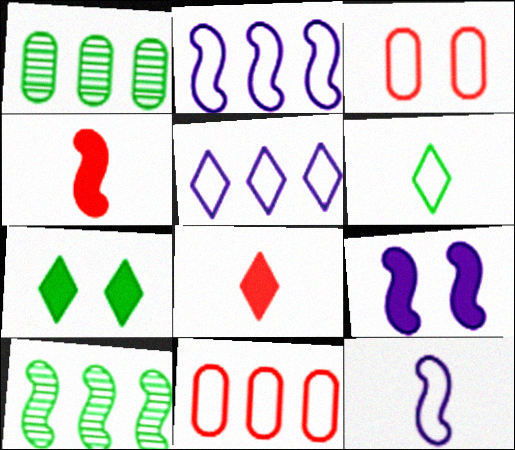[[2, 3, 6]]